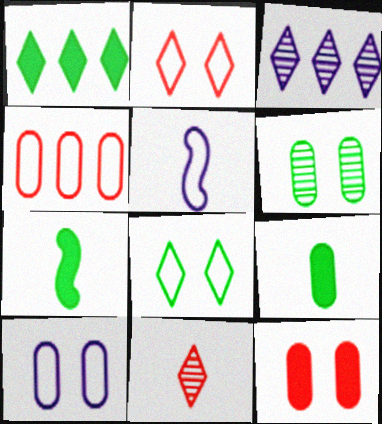[[4, 5, 8], 
[5, 9, 11], 
[6, 10, 12]]